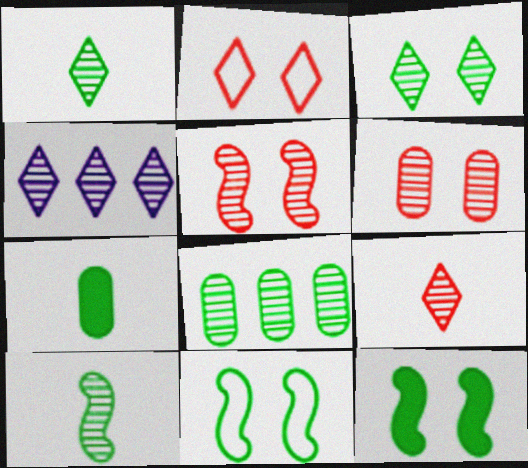[[3, 4, 9], 
[3, 8, 10], 
[4, 6, 10]]